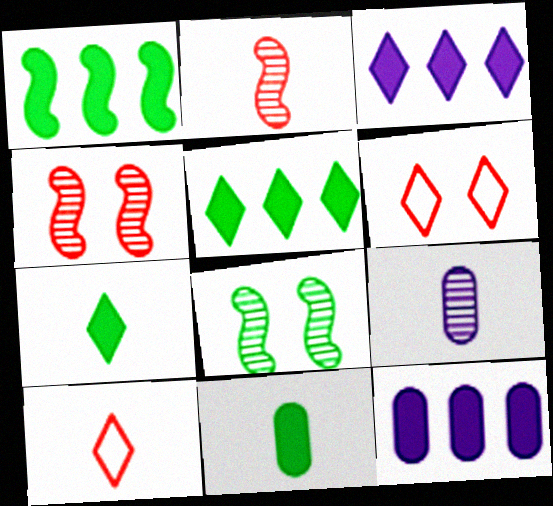[[1, 6, 9], 
[8, 10, 12]]